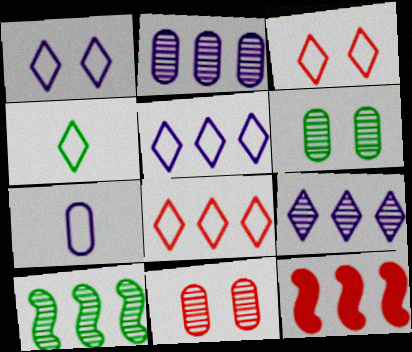[[1, 4, 8], 
[3, 4, 5]]